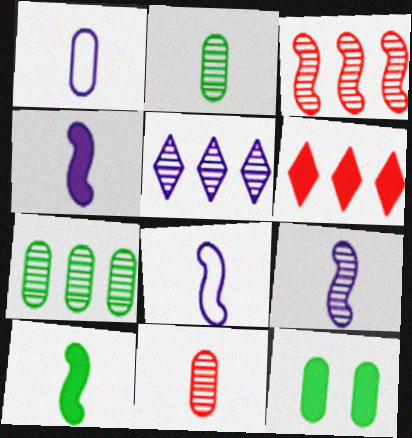[[3, 5, 7], 
[4, 6, 12], 
[4, 8, 9]]